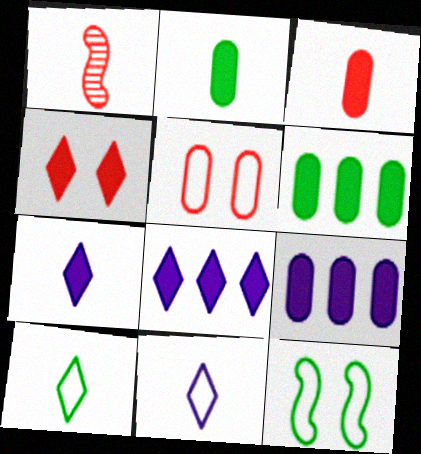[[1, 2, 11]]